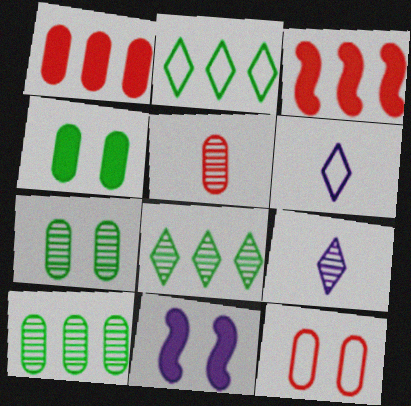[[1, 5, 12], 
[2, 5, 11], 
[3, 6, 7]]